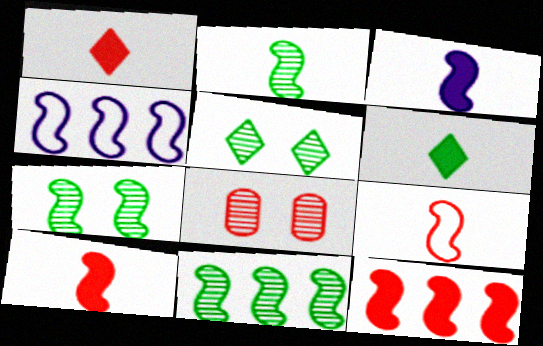[[2, 3, 9], 
[2, 7, 11], 
[4, 6, 8], 
[4, 7, 10], 
[4, 11, 12]]